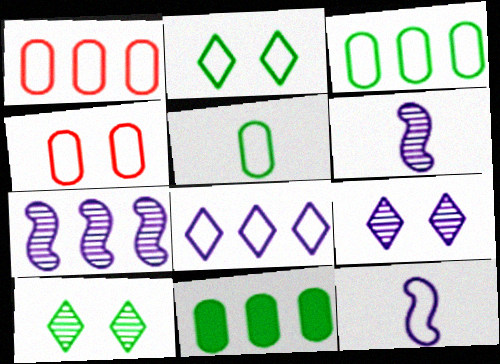[[1, 2, 12]]